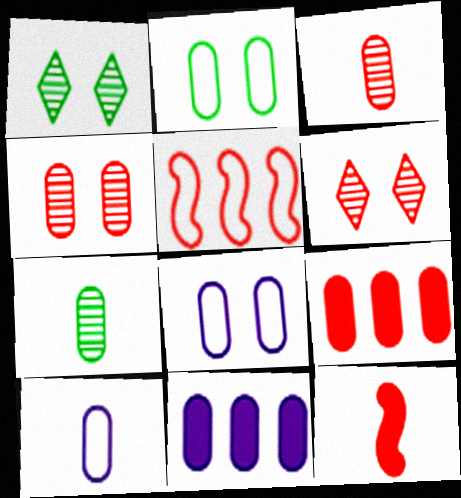[[2, 3, 11], 
[7, 8, 9]]